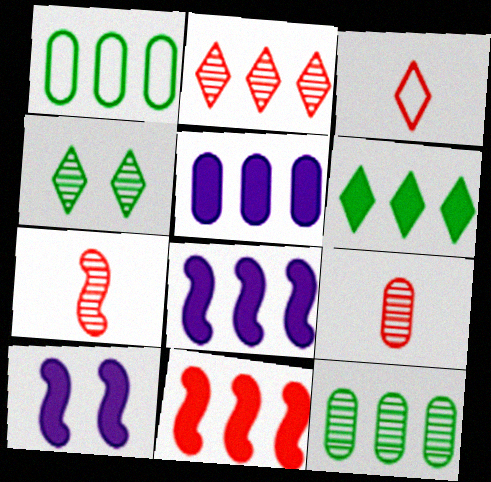[[1, 2, 8], 
[3, 10, 12], 
[5, 6, 11]]